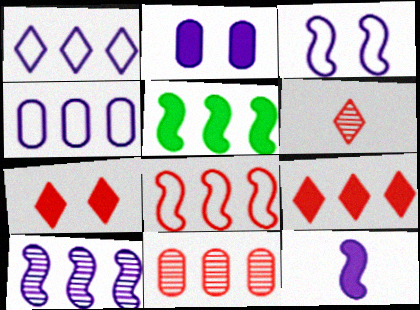[[1, 5, 11], 
[3, 10, 12], 
[5, 8, 10], 
[8, 9, 11]]